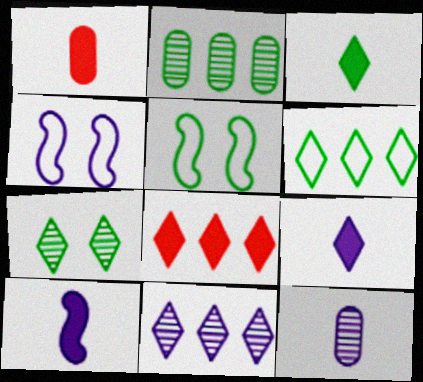[[1, 3, 10], 
[1, 5, 11], 
[2, 3, 5], 
[3, 6, 7], 
[5, 8, 12], 
[6, 8, 11]]